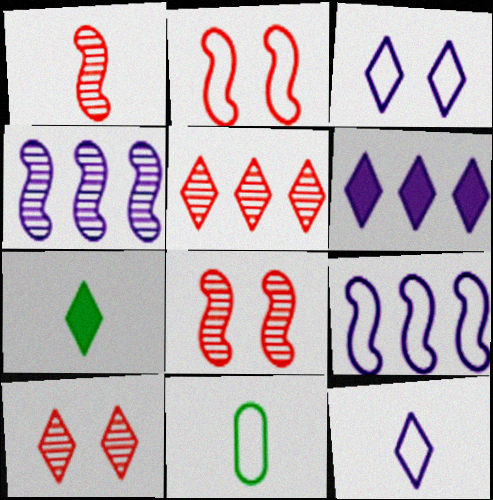[[3, 5, 7], 
[6, 8, 11]]